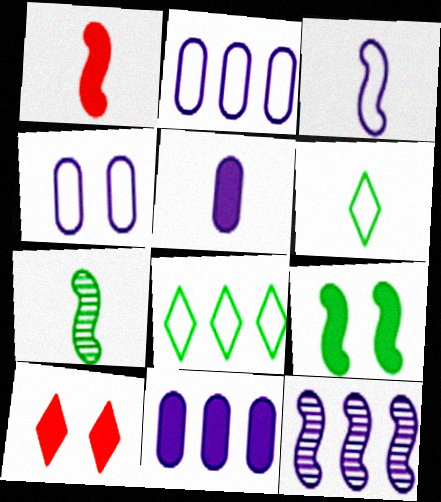[[1, 3, 7], 
[2, 7, 10]]